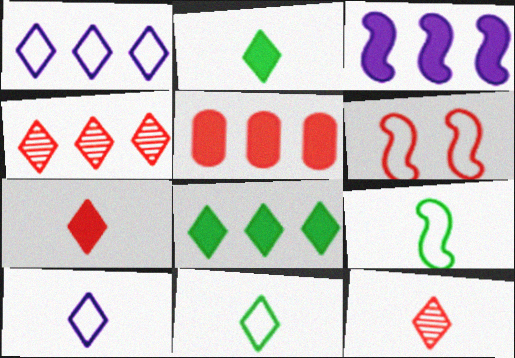[[1, 4, 8], 
[2, 10, 12], 
[3, 5, 8], 
[5, 6, 12]]